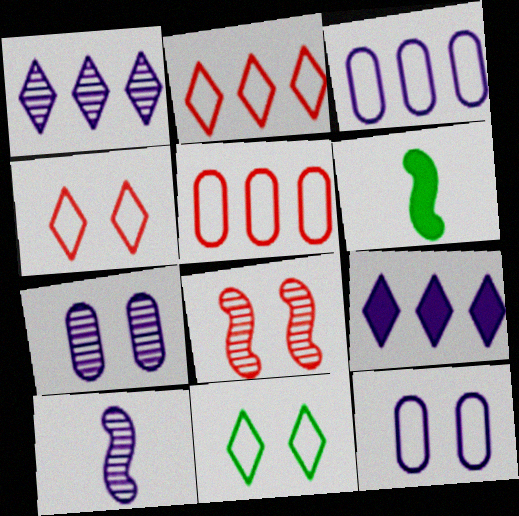[[1, 7, 10], 
[2, 6, 7], 
[9, 10, 12]]